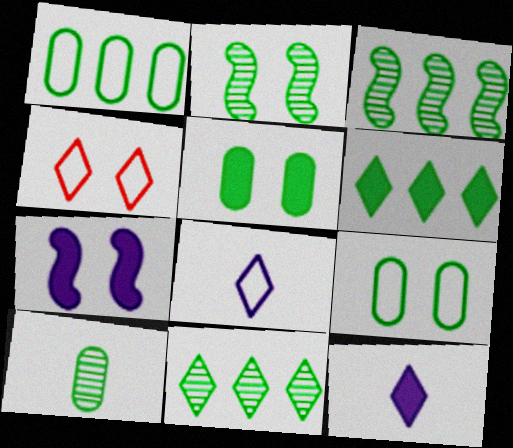[[1, 3, 6], 
[1, 5, 10], 
[2, 10, 11], 
[4, 11, 12]]